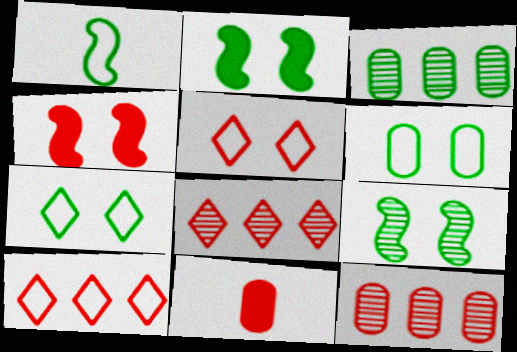[]